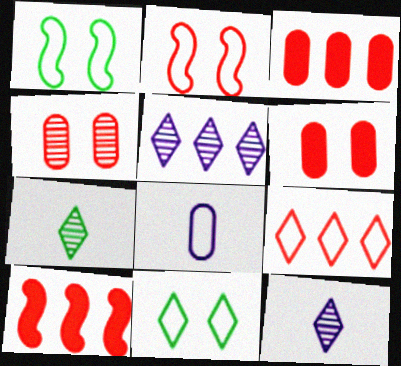[[1, 3, 12], 
[1, 8, 9]]